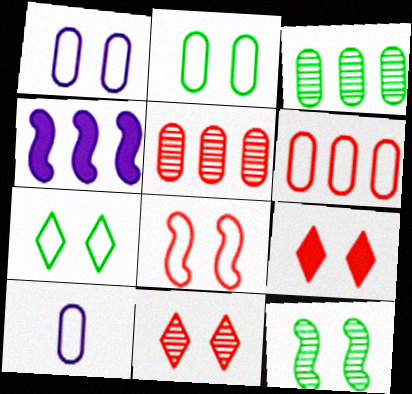[[1, 7, 8], 
[1, 9, 12], 
[2, 6, 10]]